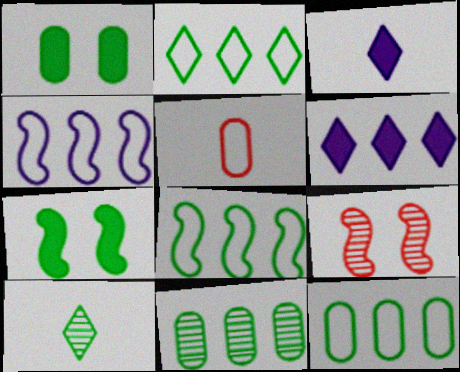[[1, 8, 10], 
[2, 8, 12], 
[3, 9, 12], 
[7, 10, 12]]